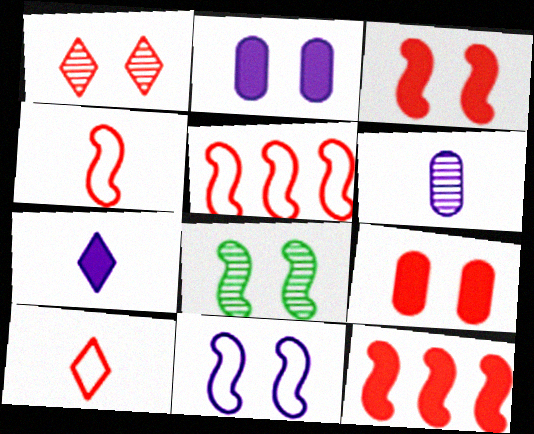[[3, 8, 11]]